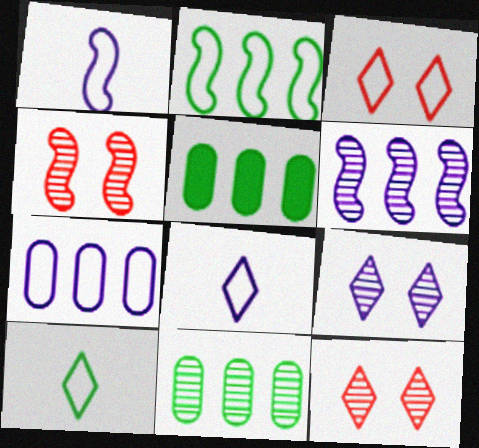[[1, 5, 12], 
[4, 5, 8]]